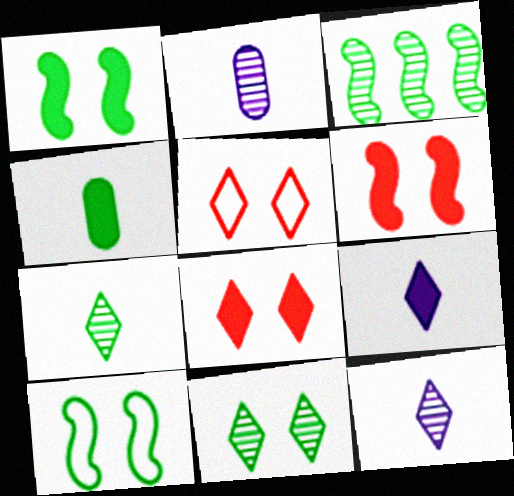[]